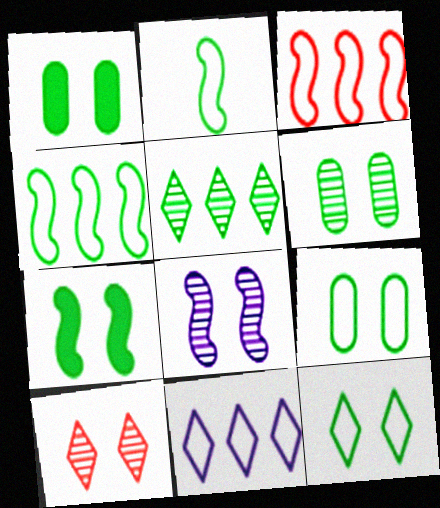[[1, 2, 5], 
[1, 6, 9], 
[6, 7, 12], 
[6, 8, 10]]